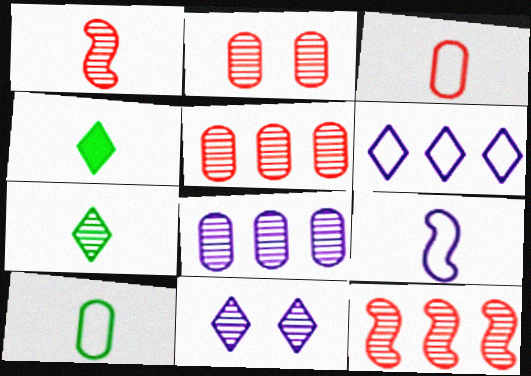[]